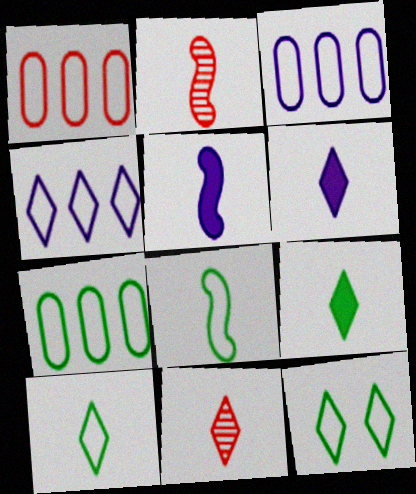[[1, 3, 7], 
[2, 5, 8], 
[6, 10, 11], 
[7, 8, 12]]